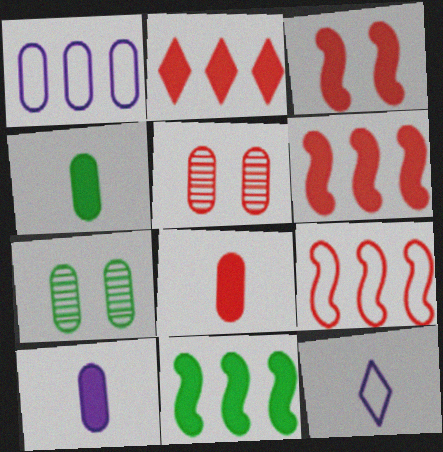[[1, 4, 5], 
[1, 7, 8], 
[2, 3, 8], 
[4, 8, 10], 
[5, 11, 12], 
[6, 7, 12]]